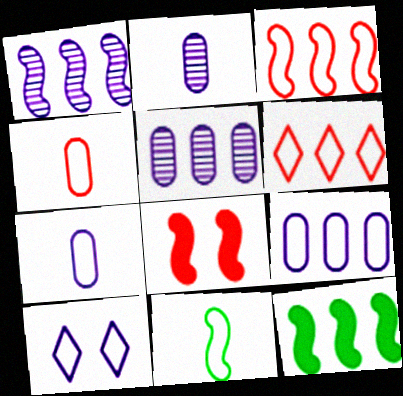[[1, 3, 12], 
[1, 8, 11], 
[5, 6, 12]]